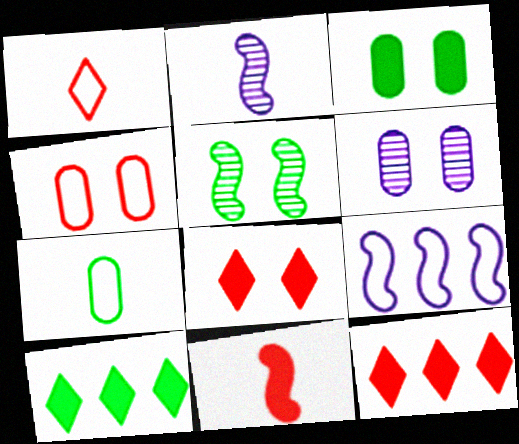[[2, 4, 10], 
[3, 4, 6], 
[5, 7, 10], 
[5, 9, 11]]